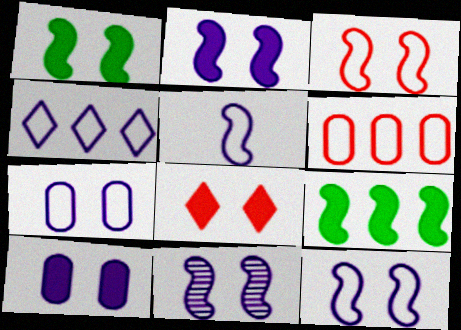[[1, 3, 11], 
[1, 8, 10], 
[2, 11, 12], 
[4, 5, 7]]